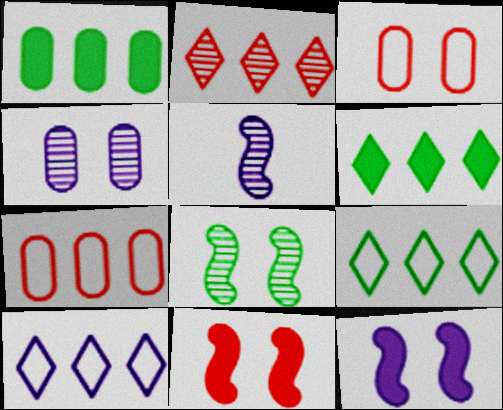[[2, 6, 10], 
[3, 5, 6]]